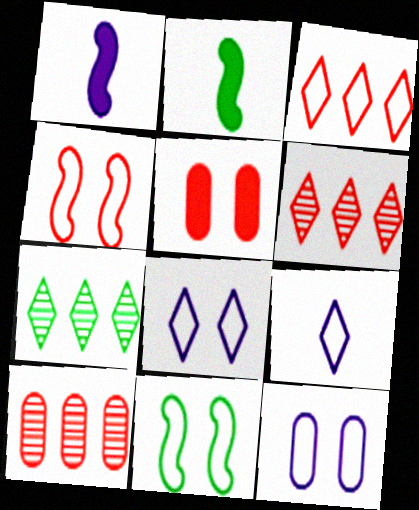[[2, 6, 12], 
[2, 8, 10]]